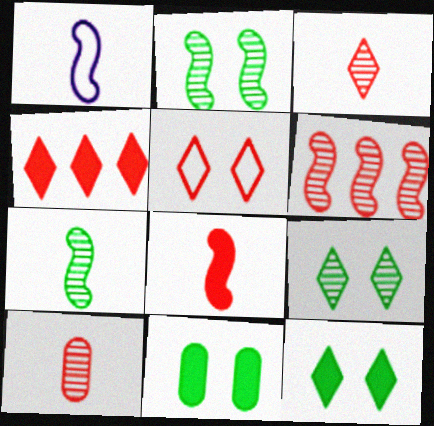[[1, 7, 8], 
[3, 4, 5]]